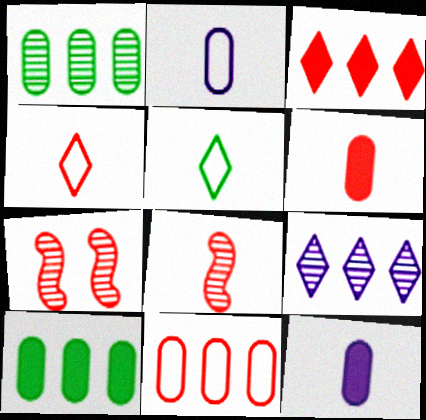[[4, 6, 8], 
[5, 8, 12]]